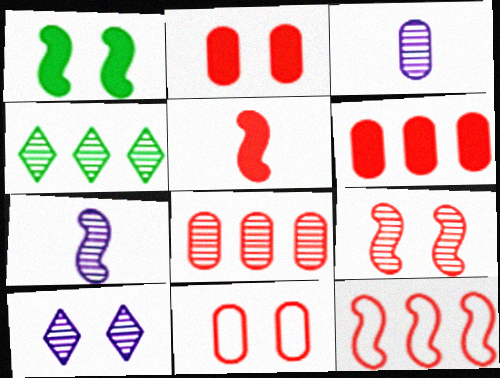[[1, 7, 12], 
[1, 10, 11], 
[3, 4, 9], 
[5, 9, 12]]